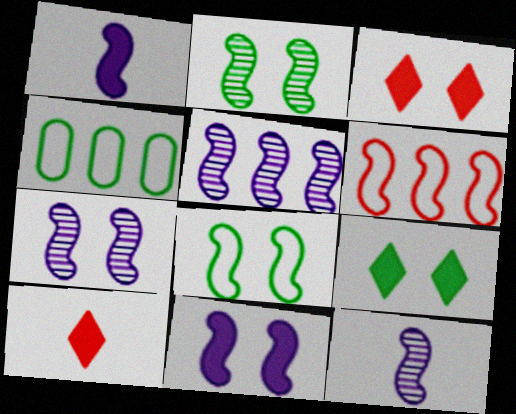[[1, 2, 6], 
[3, 4, 12], 
[4, 7, 10], 
[5, 7, 12]]